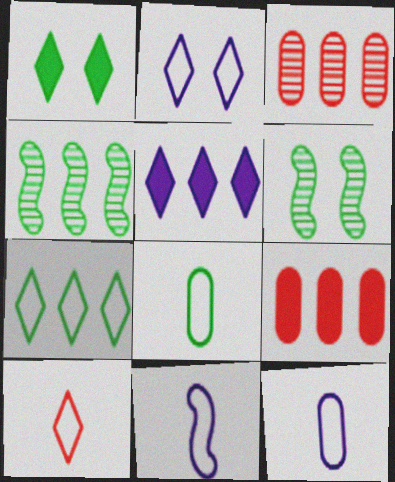[[1, 3, 11], 
[1, 4, 8], 
[2, 7, 10], 
[8, 10, 11]]